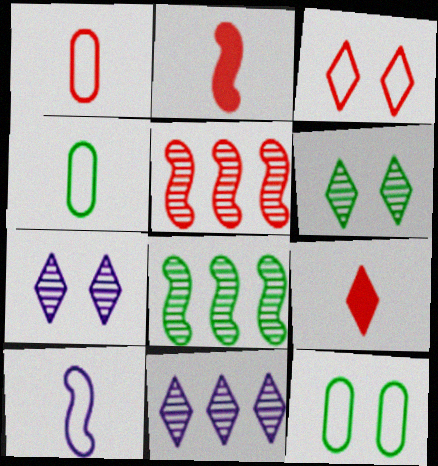[[2, 11, 12]]